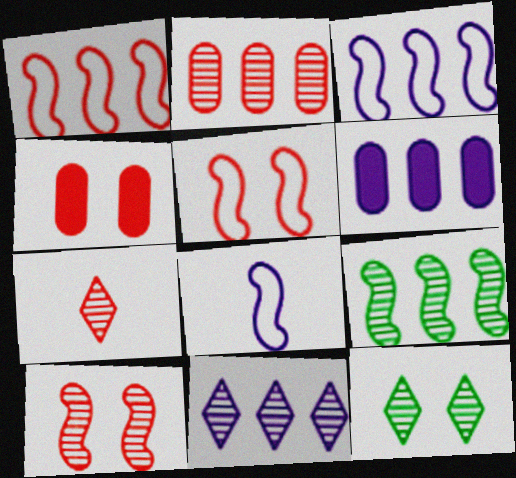[[1, 4, 7], 
[2, 7, 10], 
[2, 9, 11], 
[3, 6, 11], 
[7, 11, 12]]